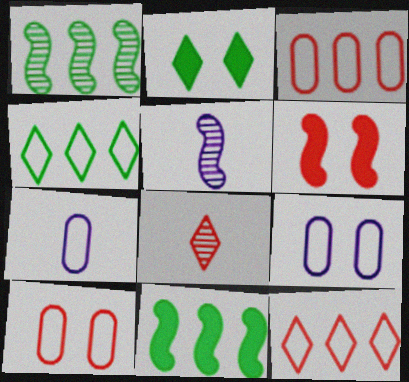[[2, 3, 5], 
[3, 6, 8], 
[8, 9, 11]]